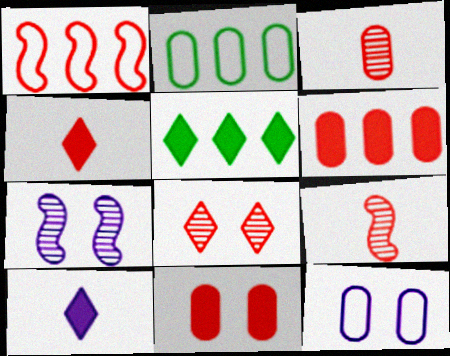[[2, 4, 7], 
[5, 9, 12]]